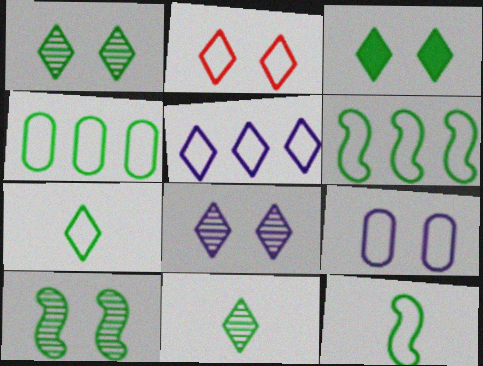[[2, 3, 8], 
[2, 5, 7]]